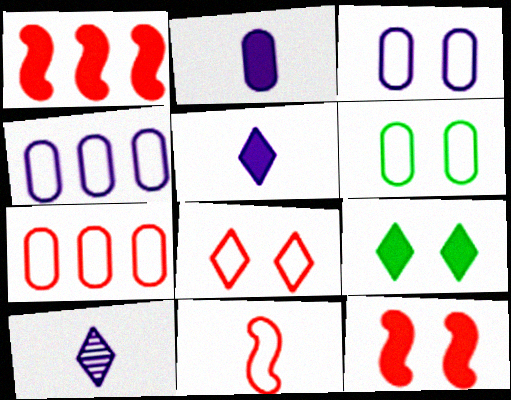[[1, 2, 9], 
[1, 6, 10], 
[7, 8, 11]]